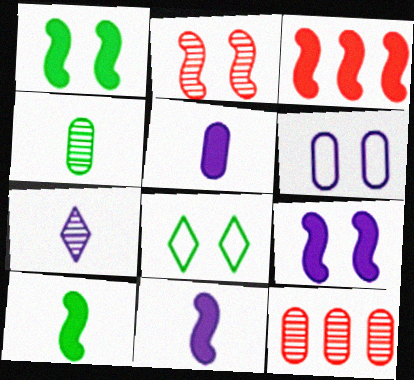[[1, 3, 11], 
[3, 9, 10], 
[8, 11, 12]]